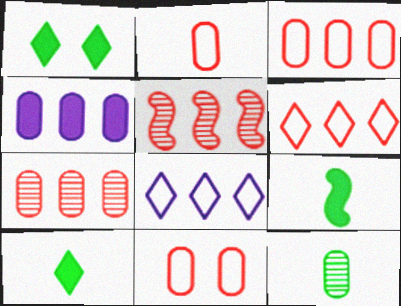[[2, 3, 11], 
[4, 11, 12]]